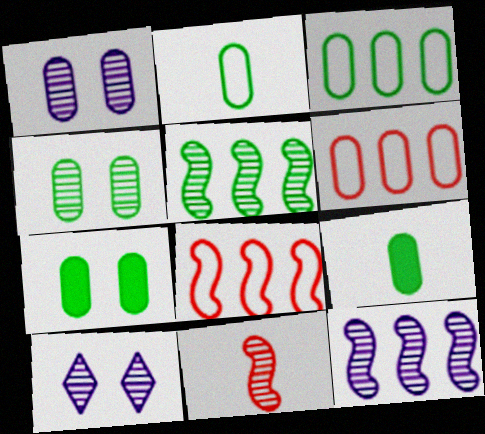[[1, 6, 9], 
[3, 4, 9], 
[8, 9, 10]]